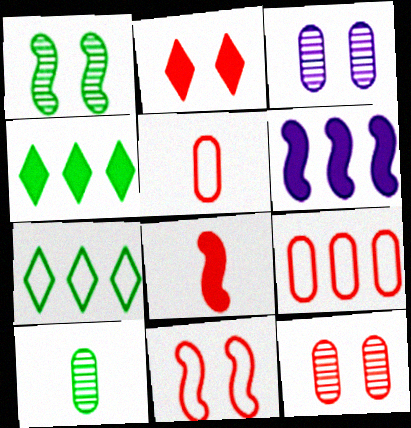[[2, 11, 12], 
[3, 7, 8]]